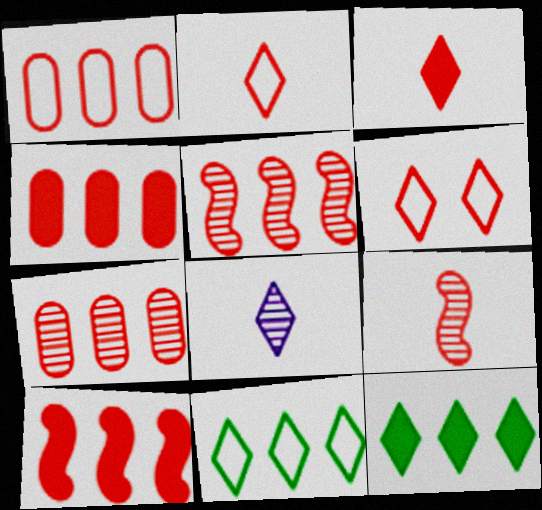[[1, 4, 7], 
[4, 6, 9], 
[6, 8, 12]]